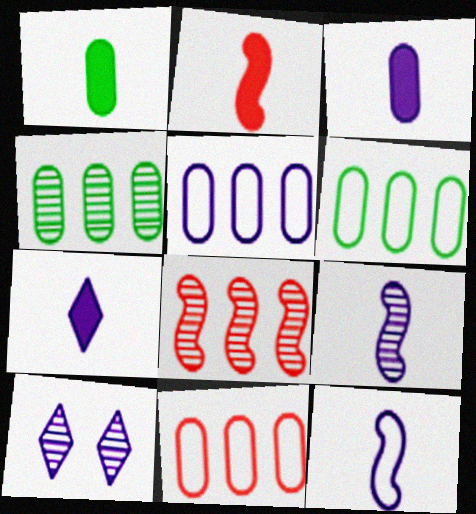[[1, 2, 7], 
[2, 6, 10], 
[5, 6, 11]]